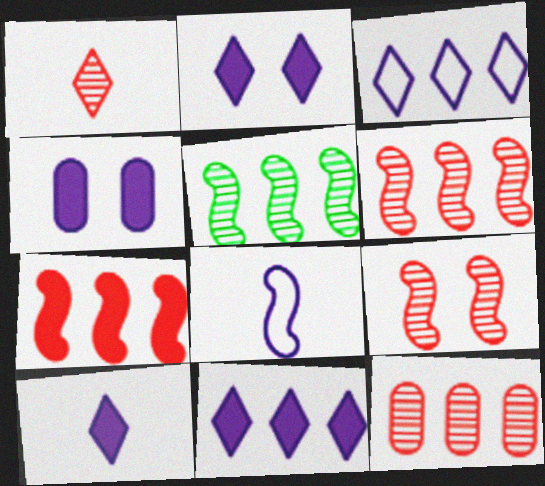[[1, 9, 12], 
[2, 10, 11]]